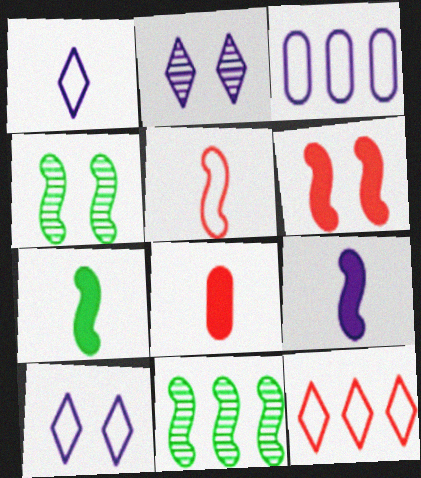[[2, 3, 9], 
[8, 10, 11]]